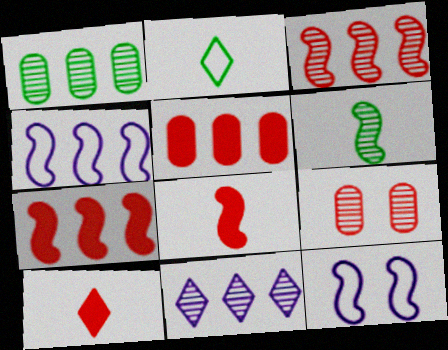[[1, 3, 11], 
[1, 10, 12], 
[6, 7, 12], 
[6, 9, 11]]